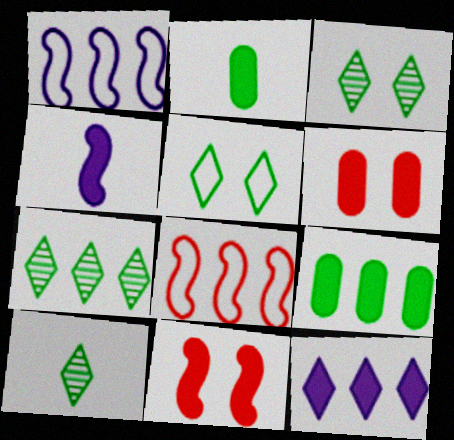[[1, 6, 10], 
[2, 11, 12], 
[3, 7, 10]]